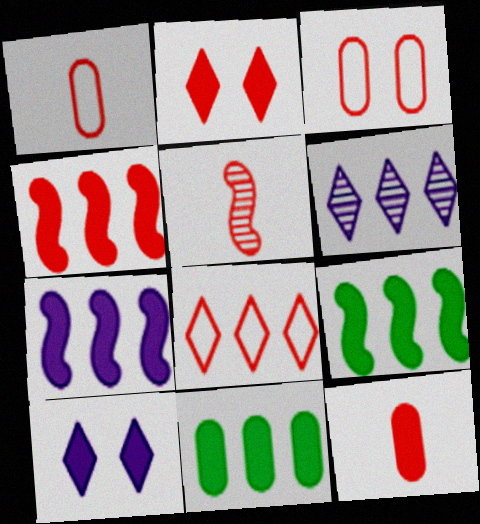[[2, 4, 12], 
[4, 7, 9], 
[9, 10, 12]]